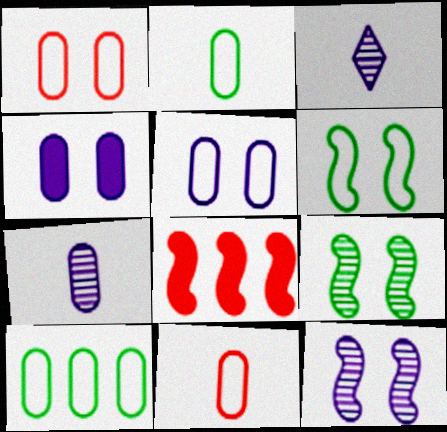[[5, 10, 11]]